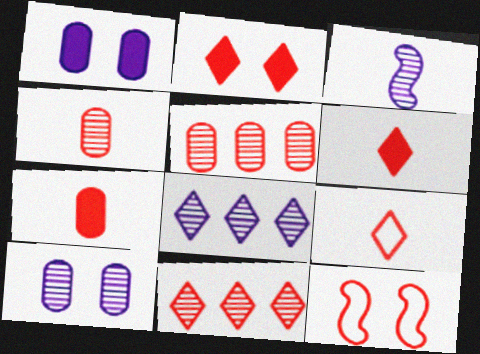[[2, 9, 11], 
[3, 8, 10], 
[5, 6, 12], 
[7, 11, 12]]